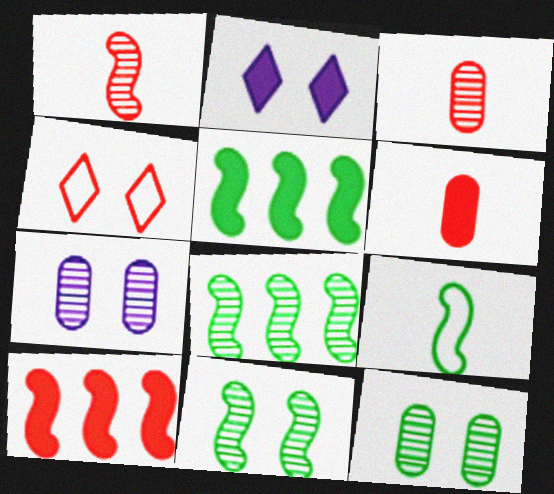[[2, 5, 6], 
[3, 4, 10], 
[5, 9, 11]]